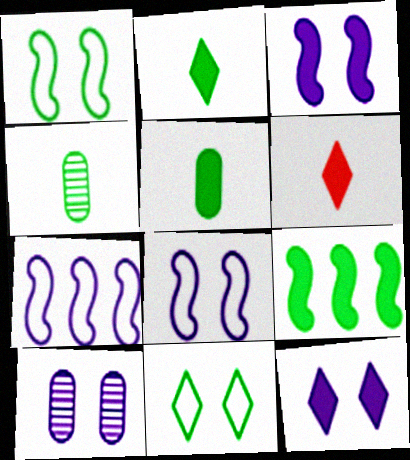[[4, 9, 11], 
[8, 10, 12]]